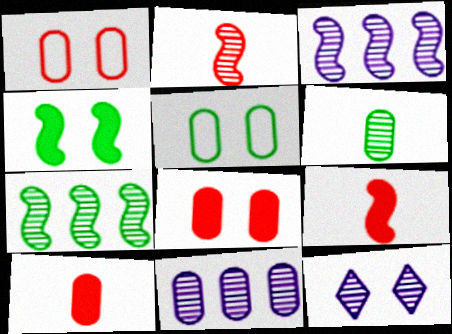[[1, 4, 12], 
[5, 10, 11]]